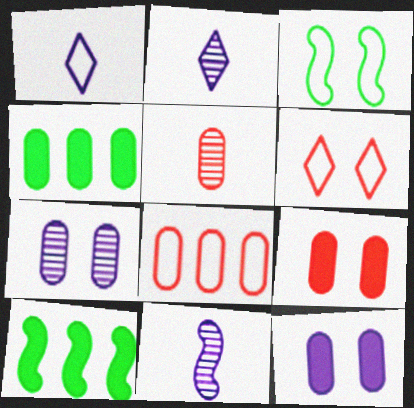[[1, 3, 8], 
[4, 6, 11], 
[5, 8, 9]]